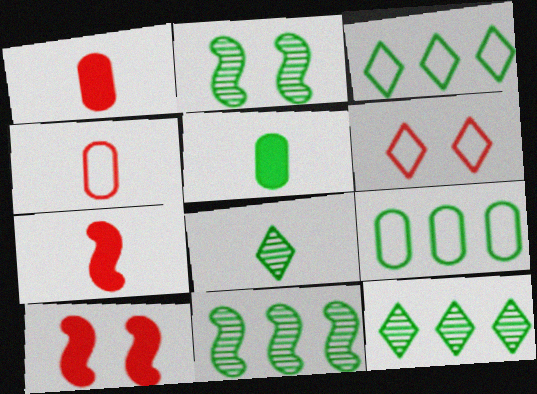[[2, 3, 5]]